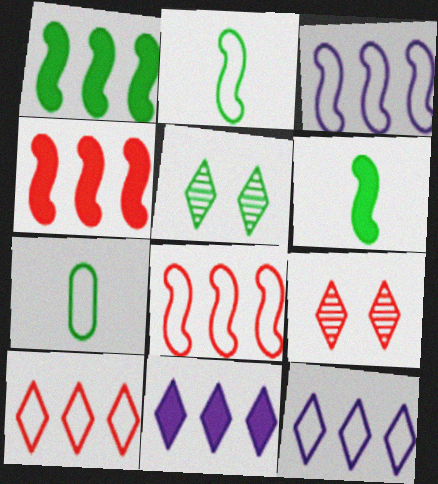[[1, 5, 7]]